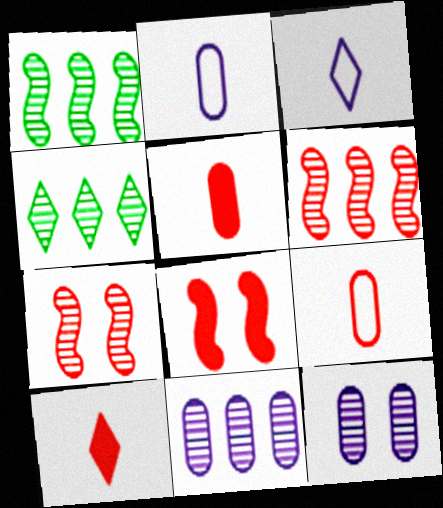[[2, 4, 8], 
[4, 6, 11]]